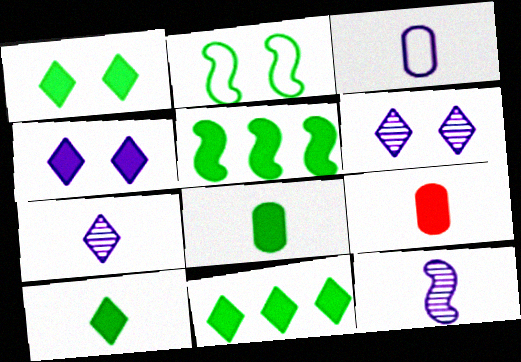[[1, 5, 8], 
[1, 10, 11], 
[4, 5, 9]]